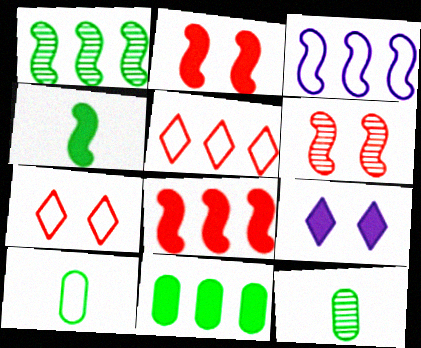[[1, 3, 8], 
[3, 4, 6], 
[3, 7, 10]]